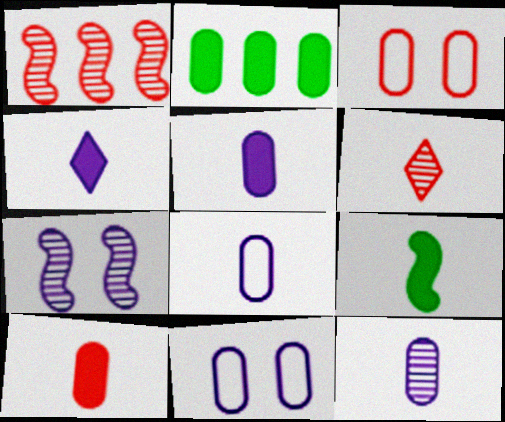[[2, 3, 12], 
[4, 9, 10], 
[5, 8, 12], 
[6, 8, 9]]